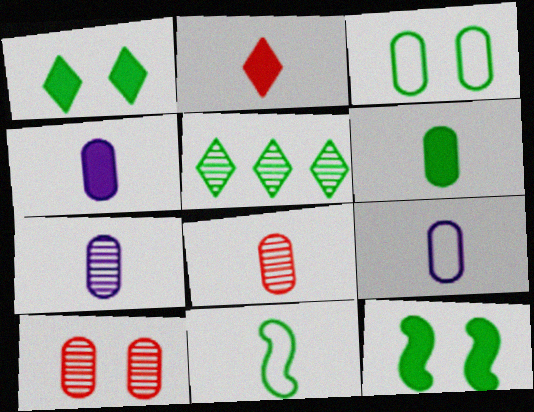[[2, 7, 11], 
[4, 7, 9], 
[6, 8, 9]]